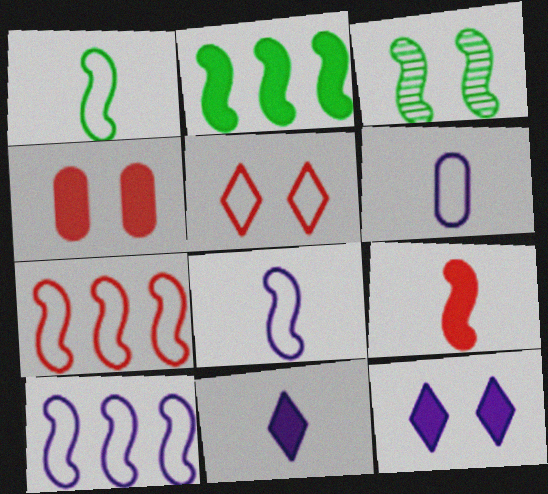[[1, 2, 3], 
[2, 4, 11], 
[3, 9, 10]]